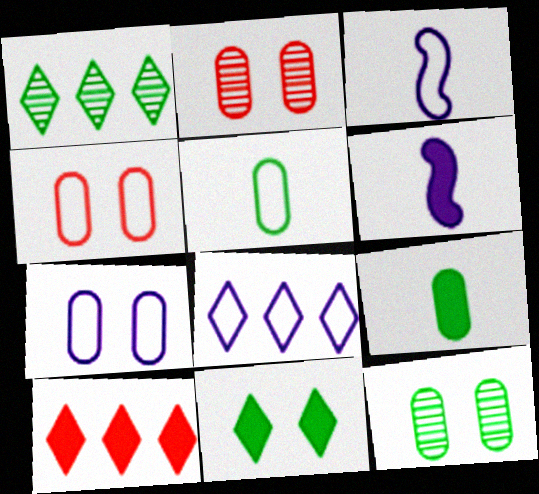[[1, 4, 6], 
[1, 8, 10], 
[3, 7, 8], 
[3, 10, 12]]